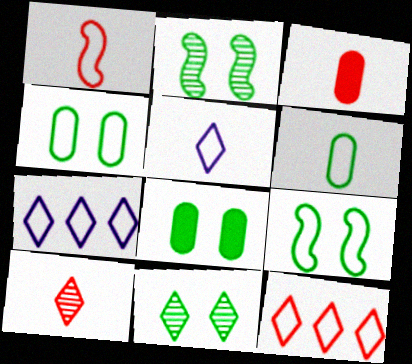[[1, 3, 10], 
[1, 4, 7], 
[1, 5, 6], 
[2, 3, 7], 
[8, 9, 11]]